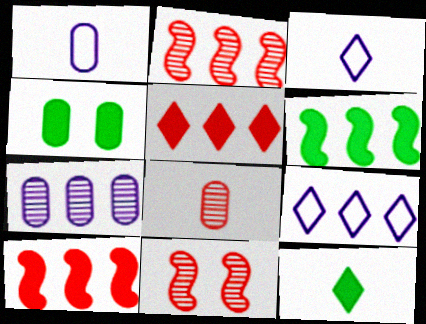[[2, 3, 4], 
[4, 6, 12]]